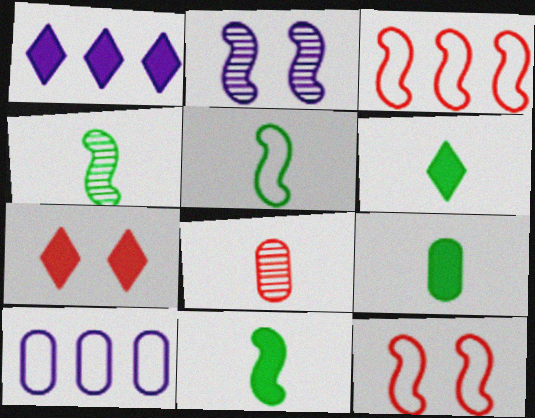[[1, 6, 7], 
[2, 3, 11], 
[3, 7, 8], 
[4, 5, 11], 
[4, 7, 10], 
[6, 9, 11]]